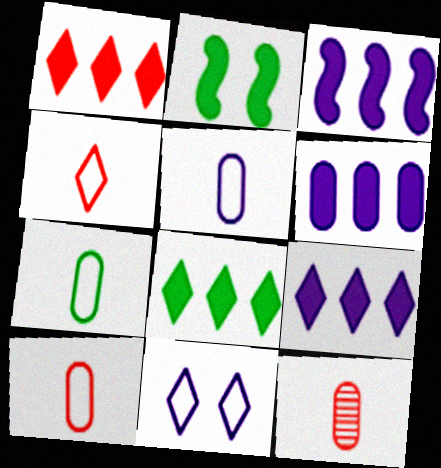[[1, 8, 9], 
[3, 6, 9], 
[5, 7, 10]]